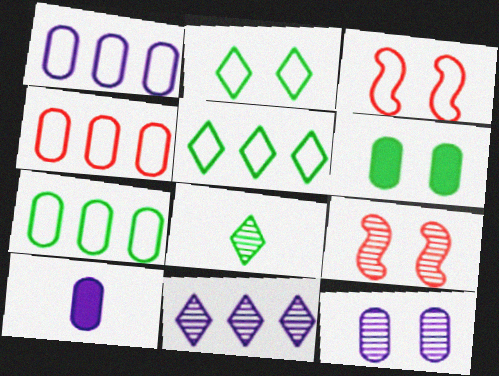[[1, 4, 7], 
[1, 10, 12], 
[5, 9, 10]]